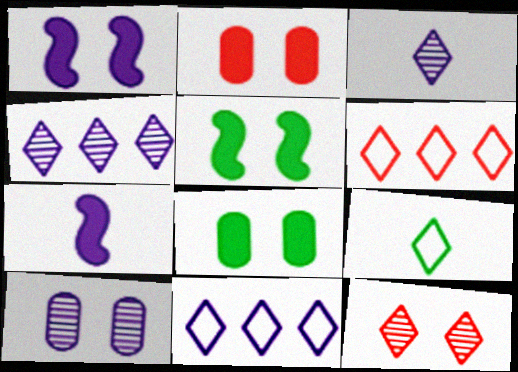[[7, 10, 11]]